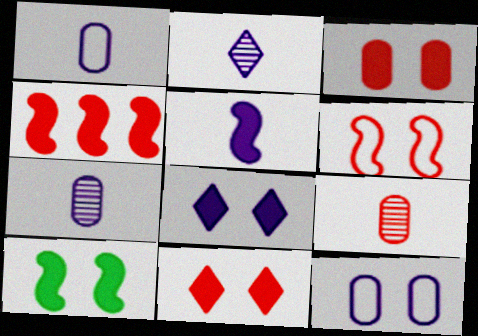[[1, 2, 5], 
[3, 8, 10], 
[4, 5, 10]]